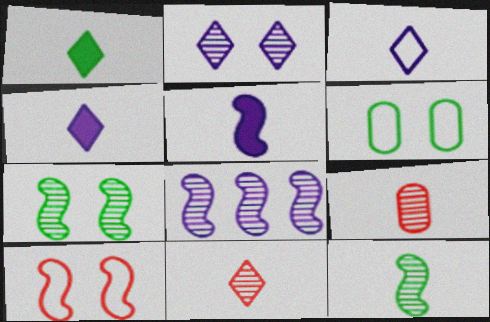[[1, 3, 11]]